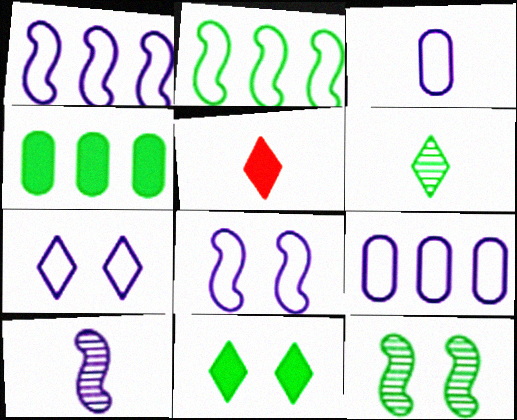[[1, 3, 7], 
[5, 9, 12]]